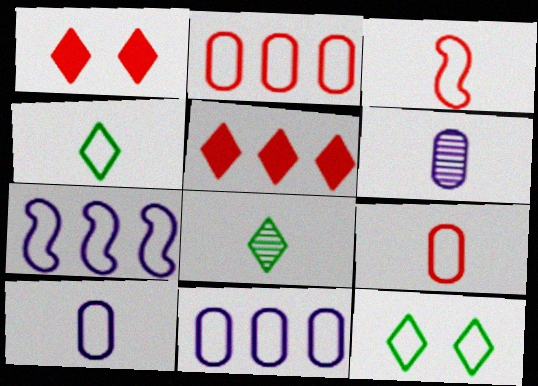[[3, 4, 10], 
[3, 11, 12], 
[7, 9, 12]]